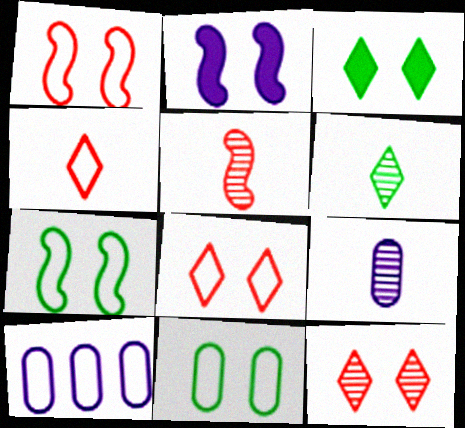[[2, 11, 12], 
[3, 5, 10], 
[4, 7, 10], 
[5, 6, 9]]